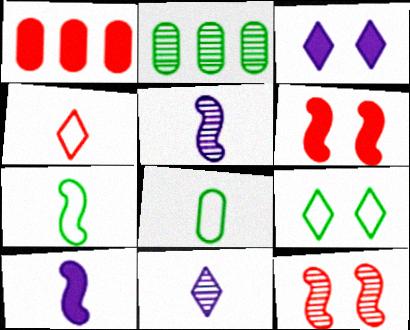[[1, 4, 12], 
[1, 5, 9], 
[2, 11, 12]]